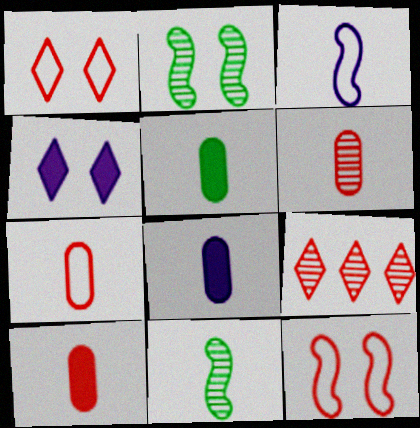[[5, 8, 10], 
[6, 7, 10], 
[9, 10, 12]]